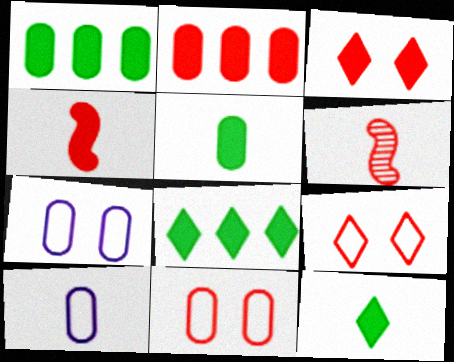[[2, 3, 4], 
[2, 6, 9], 
[6, 7, 8], 
[6, 10, 12]]